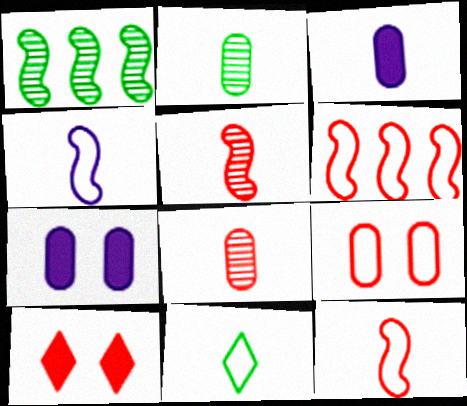[[3, 5, 11], 
[6, 8, 10]]